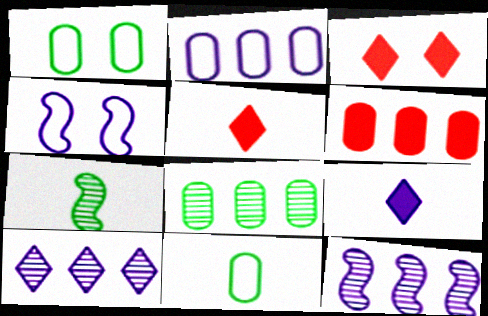[[1, 5, 12], 
[2, 3, 7], 
[2, 6, 8], 
[3, 11, 12], 
[4, 5, 8]]